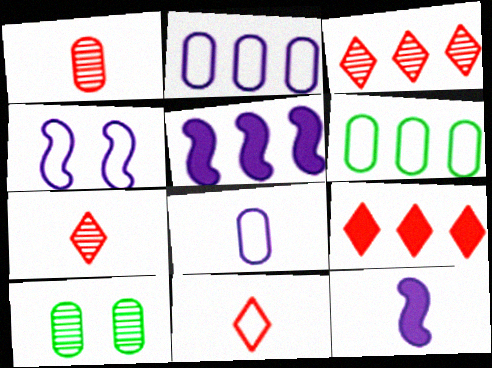[[3, 5, 6], 
[4, 6, 11], 
[5, 10, 11]]